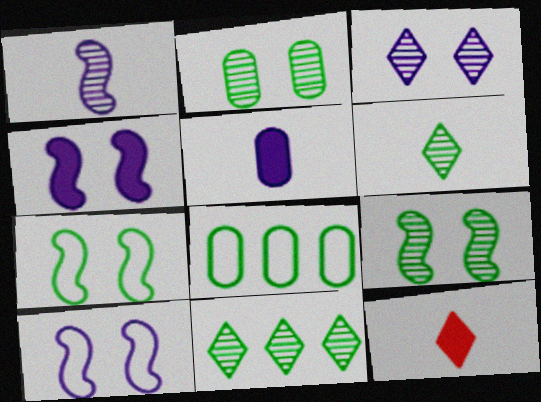[]